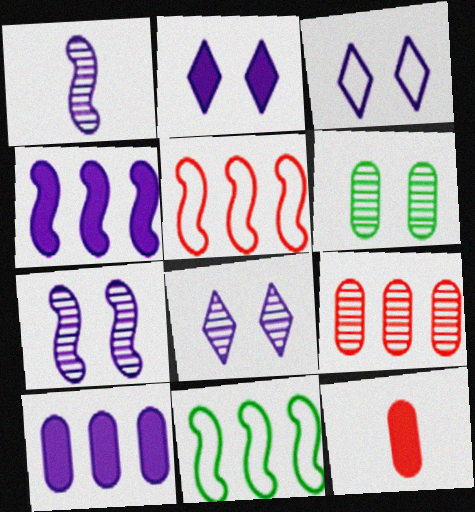[[1, 3, 10], 
[2, 3, 8], 
[8, 11, 12]]